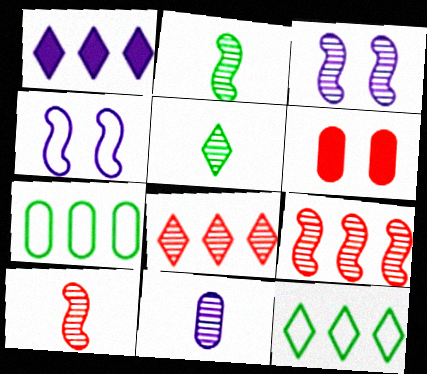[[1, 4, 11], 
[1, 7, 9], 
[1, 8, 12], 
[2, 3, 9], 
[5, 10, 11], 
[6, 7, 11]]